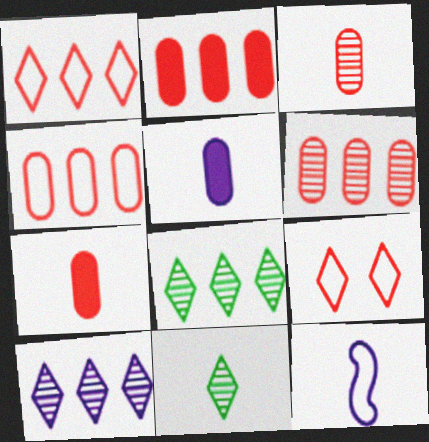[[2, 4, 6], 
[7, 11, 12]]